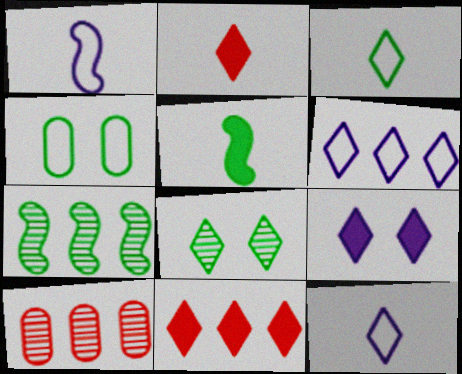[[2, 6, 8], 
[8, 11, 12]]